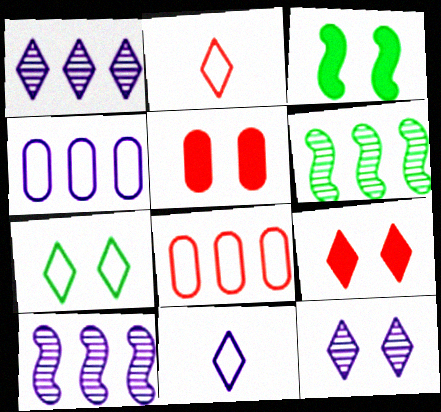[[5, 6, 11], 
[7, 9, 12]]